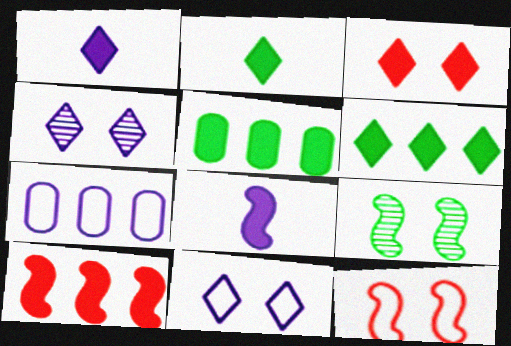[[1, 3, 6], 
[3, 5, 8], 
[4, 7, 8]]